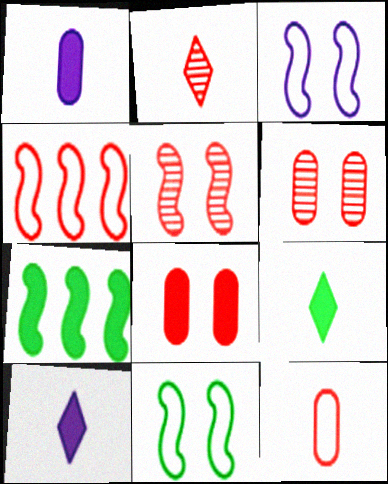[[2, 4, 8], 
[7, 8, 10]]